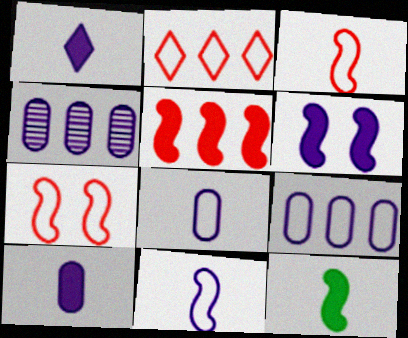[[5, 6, 12]]